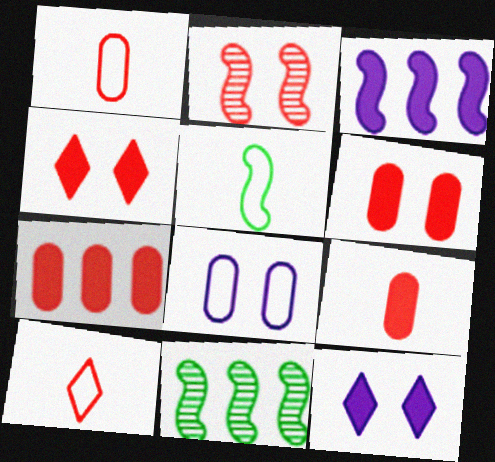[[1, 11, 12], 
[2, 3, 5], 
[2, 7, 10], 
[6, 7, 9]]